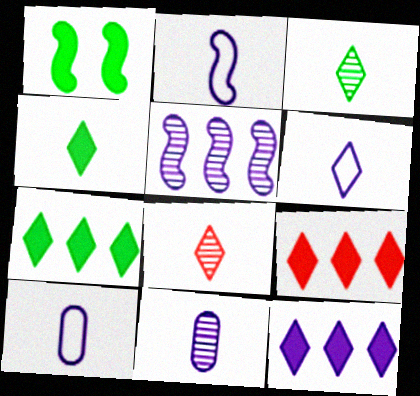[[2, 6, 10], 
[4, 6, 8], 
[7, 9, 12]]